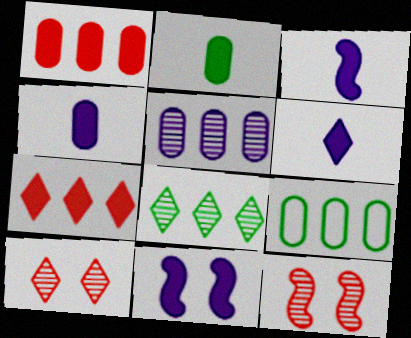[[1, 5, 9], 
[2, 7, 11], 
[3, 4, 6], 
[3, 9, 10], 
[6, 9, 12]]